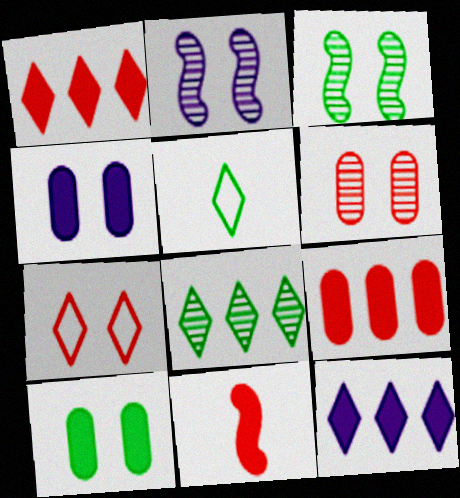[[2, 5, 9], 
[2, 7, 10], 
[3, 4, 7], 
[10, 11, 12]]